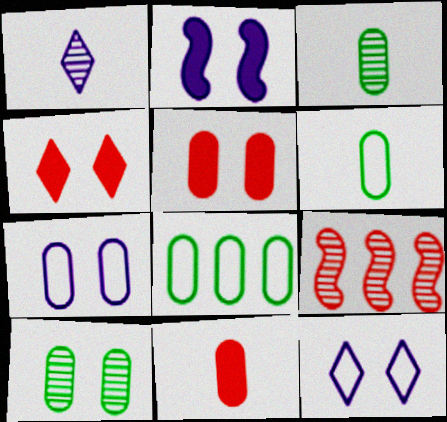[[1, 9, 10], 
[5, 7, 10]]